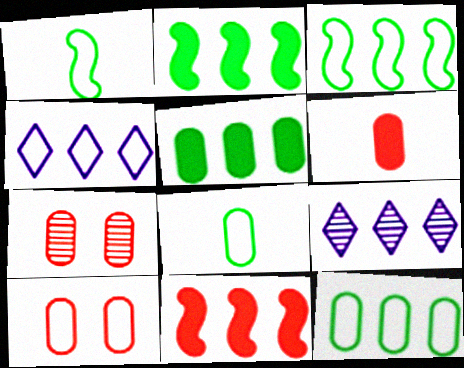[[1, 4, 10], 
[9, 11, 12]]